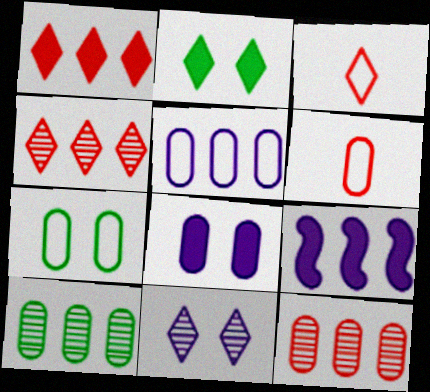[[5, 6, 7], 
[6, 8, 10]]